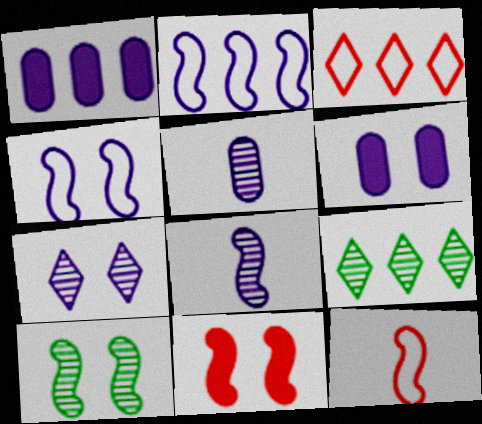[[4, 6, 7], 
[4, 10, 11], 
[6, 9, 12]]